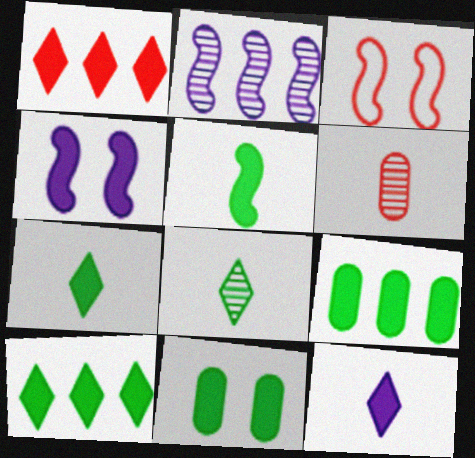[[1, 3, 6], 
[2, 3, 5], 
[5, 10, 11]]